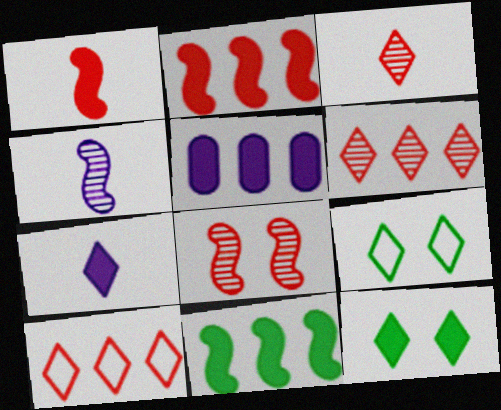[[1, 5, 12], 
[6, 7, 9]]